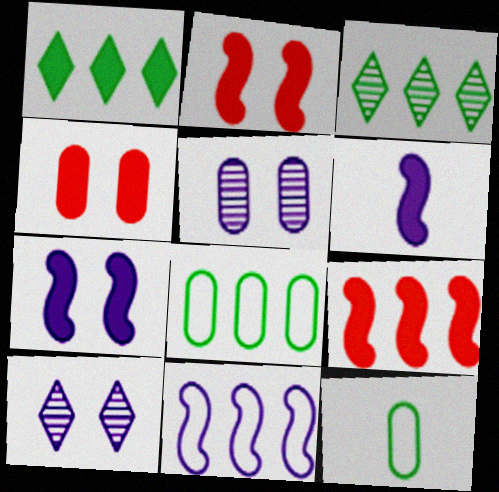[[1, 4, 6], 
[9, 10, 12]]